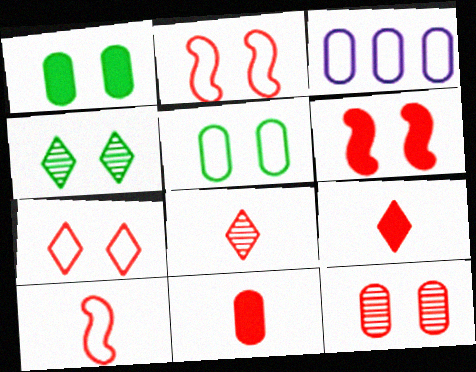[[6, 7, 12], 
[8, 10, 11]]